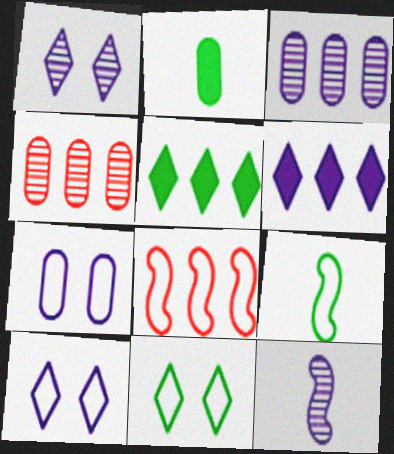[[1, 2, 8], 
[1, 3, 12], 
[2, 4, 7], 
[3, 5, 8], 
[6, 7, 12]]